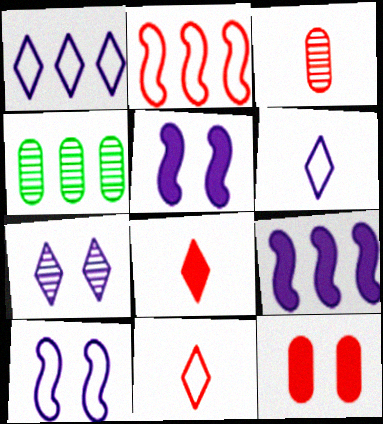[[4, 5, 11], 
[4, 8, 10]]